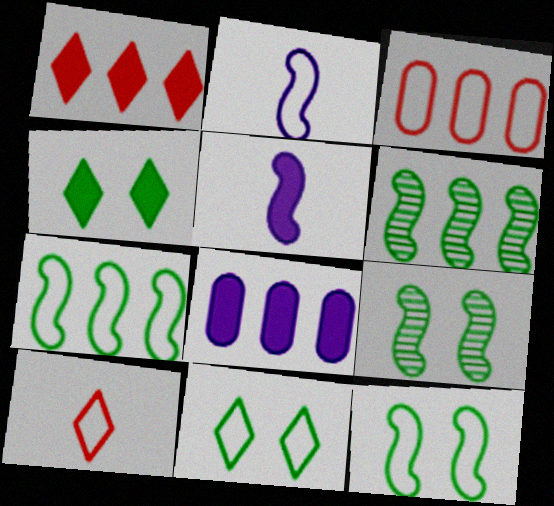[[2, 3, 11], 
[8, 9, 10]]